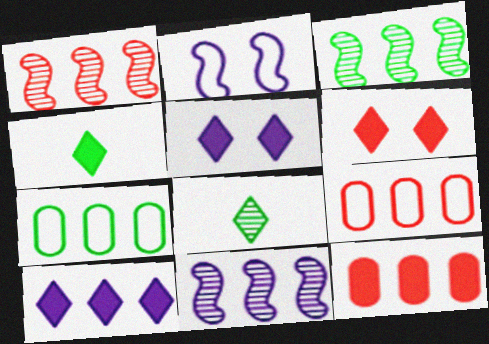[[1, 3, 11], 
[1, 7, 10], 
[2, 8, 12], 
[3, 9, 10], 
[4, 6, 10]]